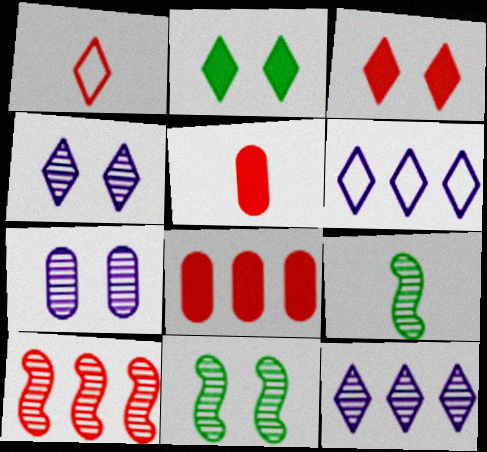[[1, 2, 12], 
[5, 6, 11]]